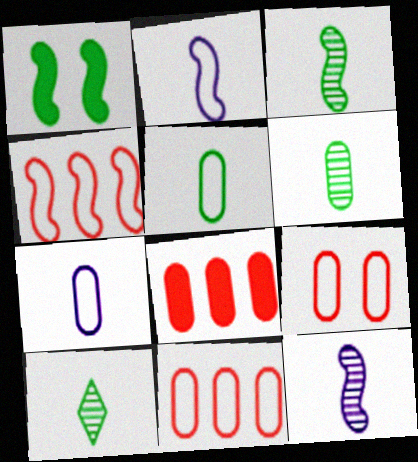[[1, 4, 12], 
[3, 6, 10]]